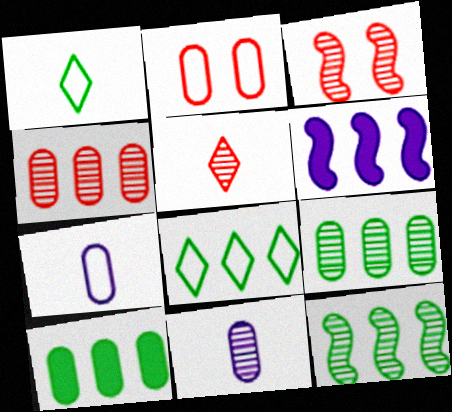[[2, 10, 11], 
[3, 4, 5], 
[4, 6, 8], 
[8, 10, 12]]